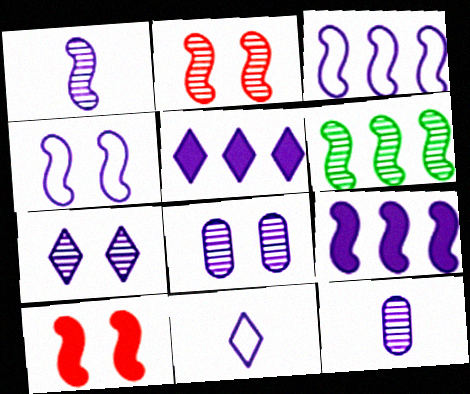[[1, 2, 6], 
[1, 4, 9], 
[4, 5, 12], 
[5, 7, 11], 
[8, 9, 11]]